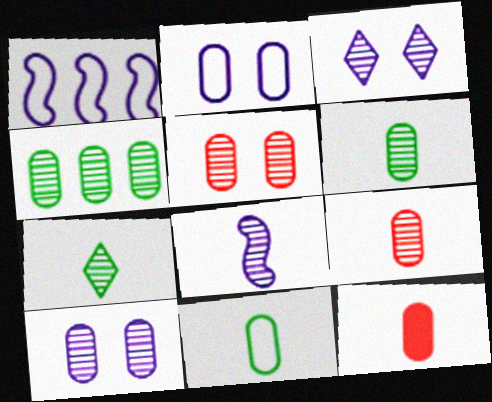[[2, 4, 12], 
[4, 9, 10], 
[7, 8, 9]]